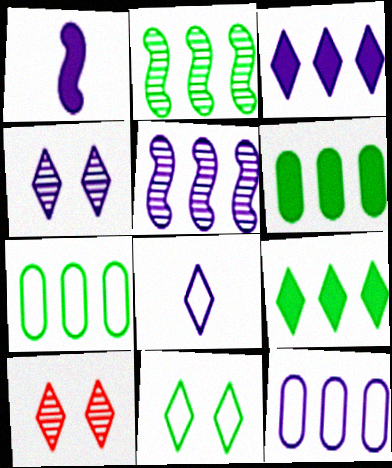[[1, 4, 12], 
[1, 7, 10], 
[2, 7, 9], 
[3, 4, 8], 
[3, 5, 12], 
[8, 9, 10]]